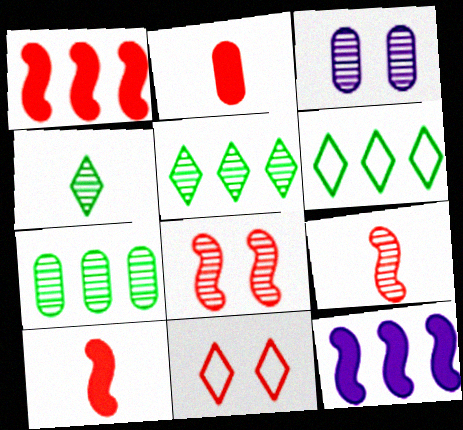[[3, 5, 9], 
[3, 6, 10]]